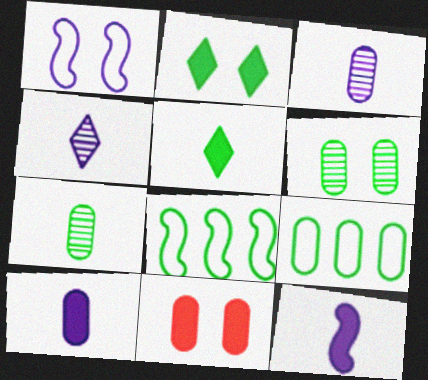[[2, 7, 8], 
[3, 9, 11], 
[4, 8, 11], 
[5, 6, 8]]